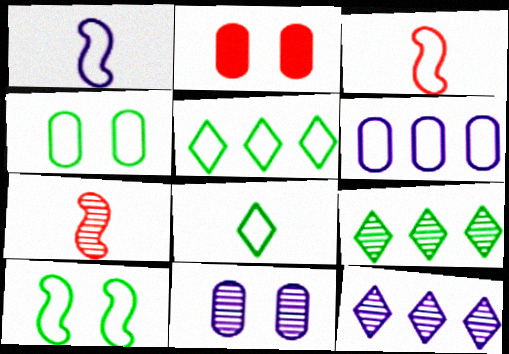[[1, 2, 9], 
[2, 4, 11], 
[7, 9, 11]]